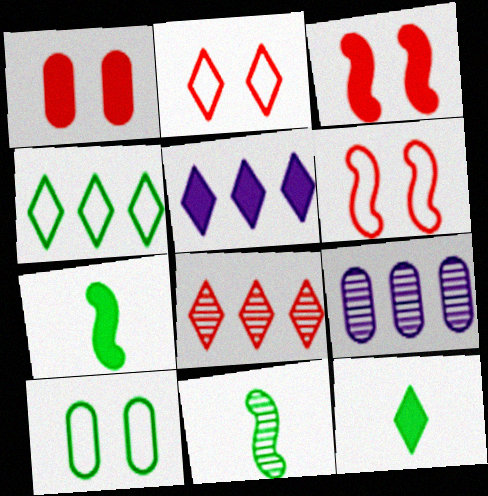[[1, 5, 7], 
[2, 7, 9], 
[4, 5, 8], 
[6, 9, 12]]